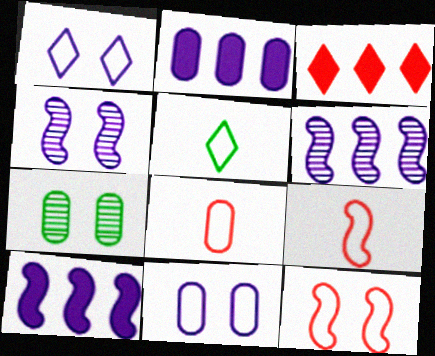[[2, 7, 8]]